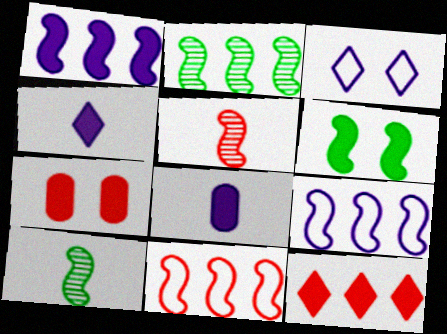[[1, 2, 11], 
[5, 6, 9], 
[6, 8, 12]]